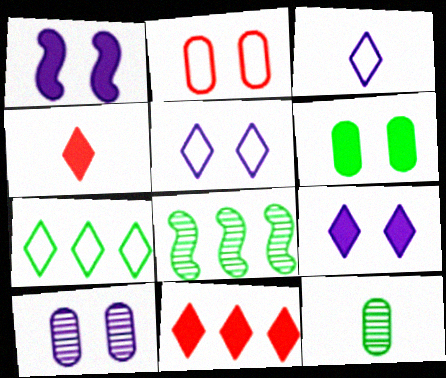[[1, 5, 10], 
[2, 6, 10]]